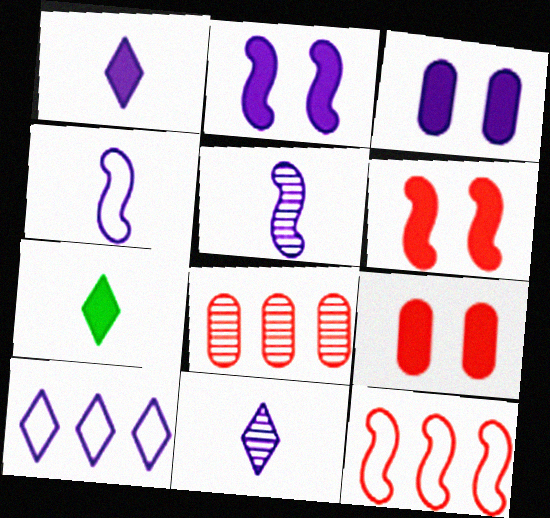[[3, 5, 10]]